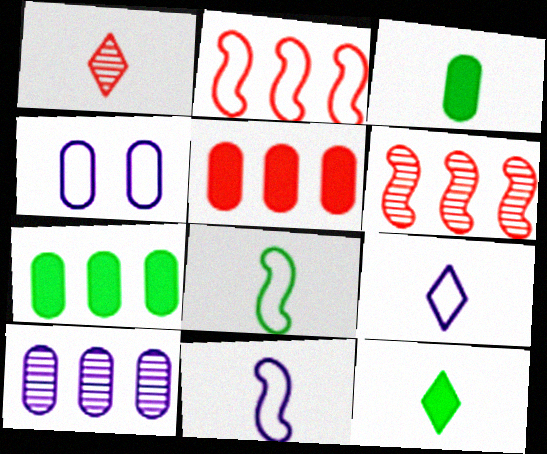[[1, 3, 11], 
[1, 9, 12], 
[4, 6, 12]]